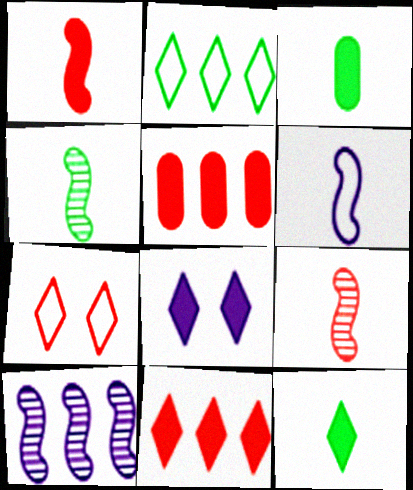[[1, 4, 6], 
[2, 5, 10], 
[3, 7, 10], 
[5, 7, 9], 
[8, 11, 12]]